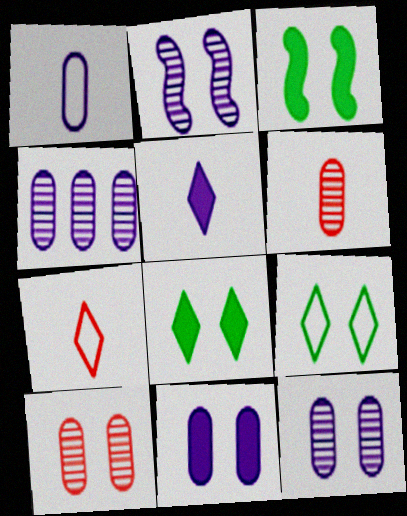[[1, 4, 11], 
[3, 4, 7]]